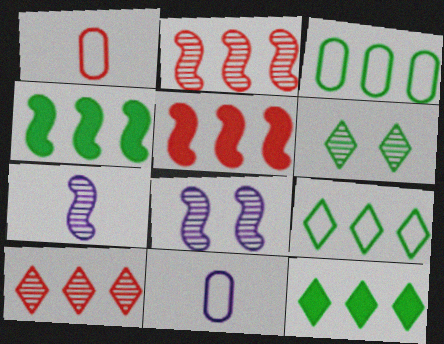[[1, 8, 12], 
[5, 6, 11]]